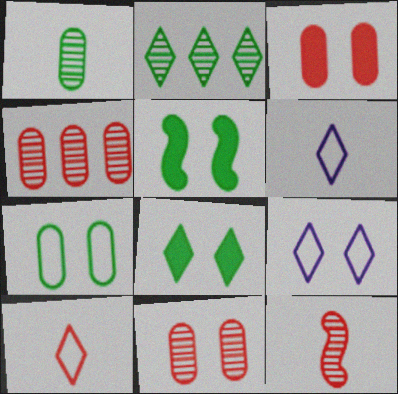[[4, 5, 6], 
[5, 9, 11]]